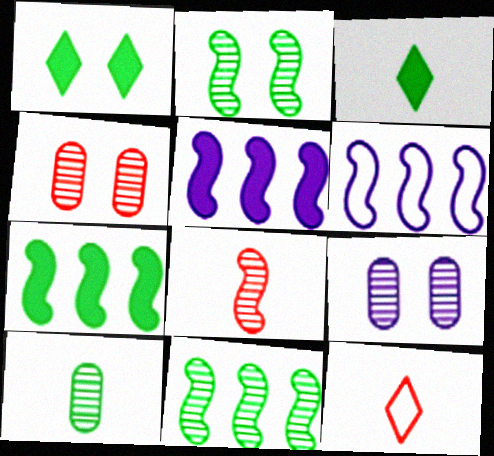[[3, 4, 6], 
[7, 9, 12]]